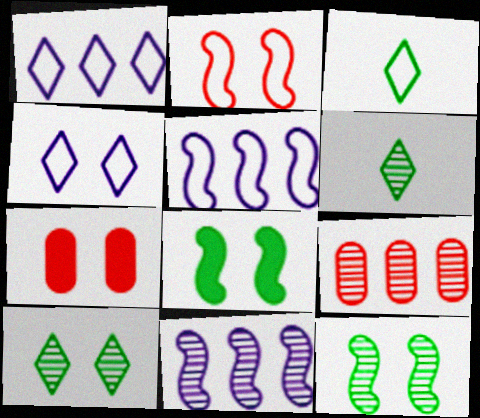[[3, 7, 11], 
[4, 7, 12], 
[5, 6, 7]]